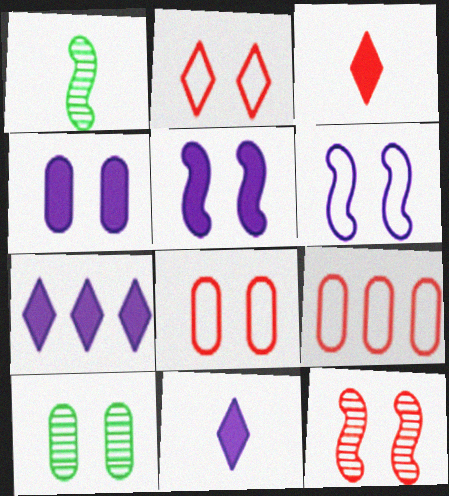[[1, 7, 8], 
[2, 5, 10], 
[3, 9, 12], 
[4, 8, 10]]